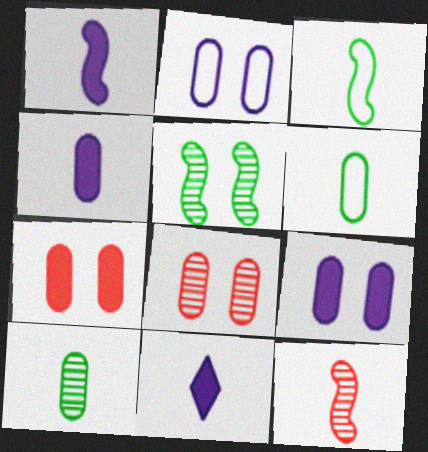[[1, 3, 12], 
[1, 4, 11], 
[6, 11, 12]]